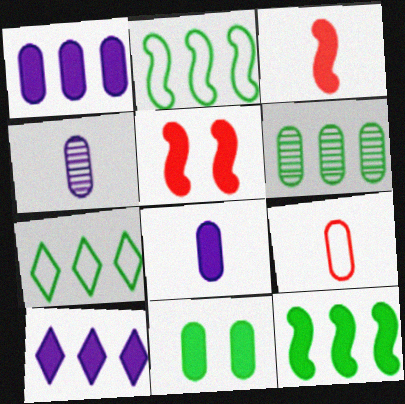[[3, 10, 11], 
[4, 5, 7], 
[6, 7, 12]]